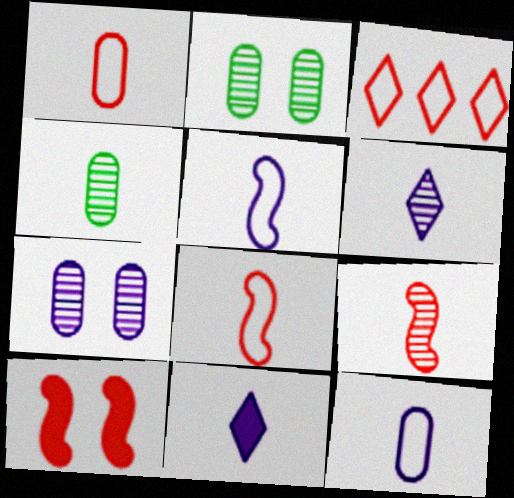[[4, 6, 9], 
[4, 8, 11]]